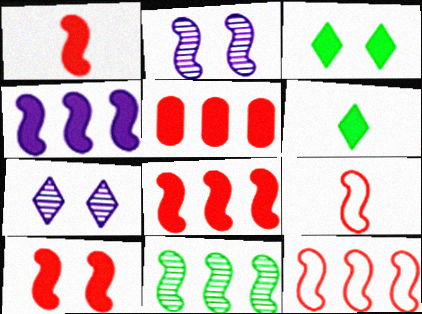[[1, 8, 10], 
[4, 11, 12]]